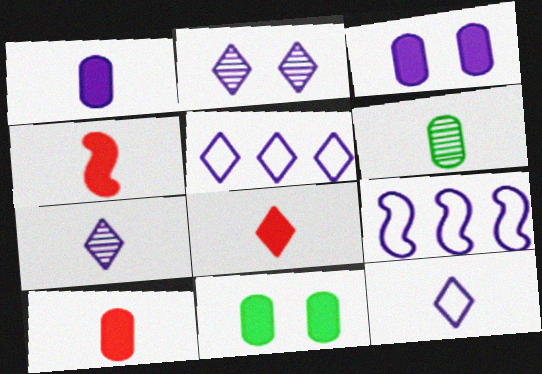[[1, 2, 9], 
[3, 7, 9], 
[4, 6, 12], 
[4, 8, 10]]